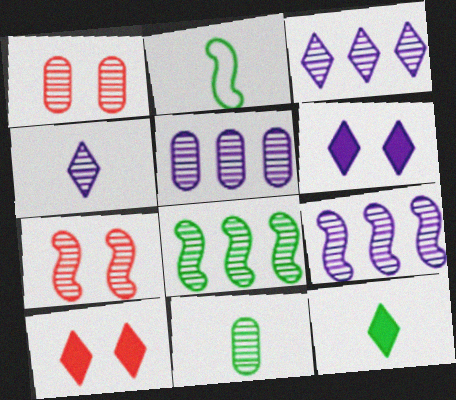[[1, 4, 8], 
[1, 5, 11], 
[2, 5, 10], 
[2, 11, 12], 
[3, 5, 9], 
[3, 7, 11]]